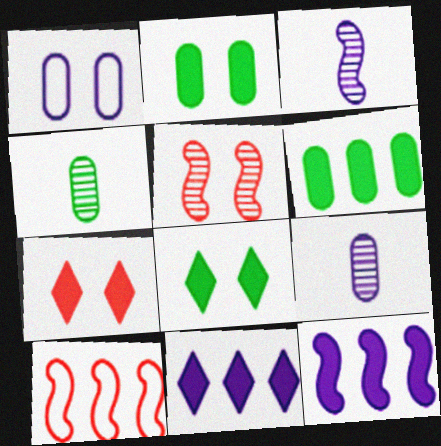[[1, 3, 11], 
[1, 5, 8], 
[8, 9, 10]]